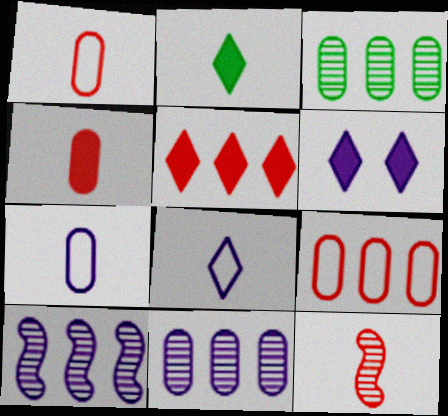[[2, 5, 6], 
[2, 7, 12], 
[6, 7, 10]]